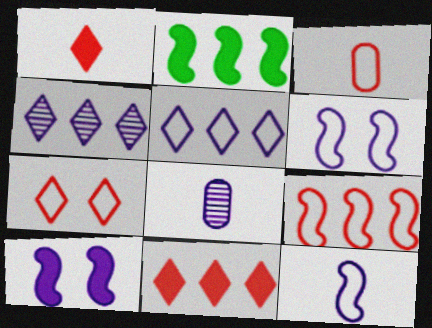[[2, 7, 8], 
[3, 7, 9], 
[5, 8, 10]]